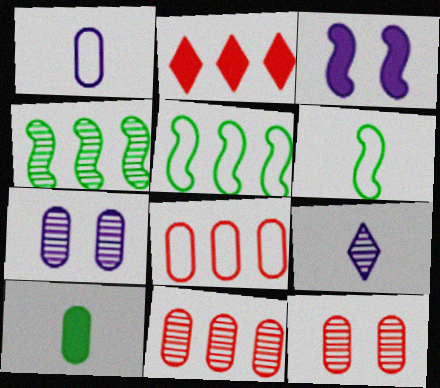[[2, 3, 10], 
[2, 6, 7], 
[4, 9, 12], 
[7, 8, 10]]